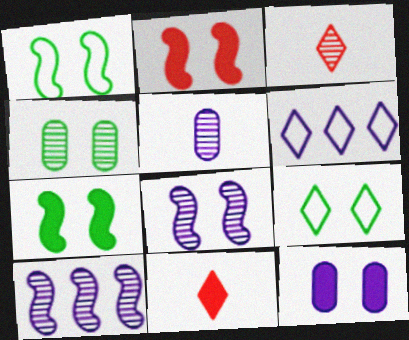[[1, 2, 8], 
[3, 4, 10], 
[4, 7, 9]]